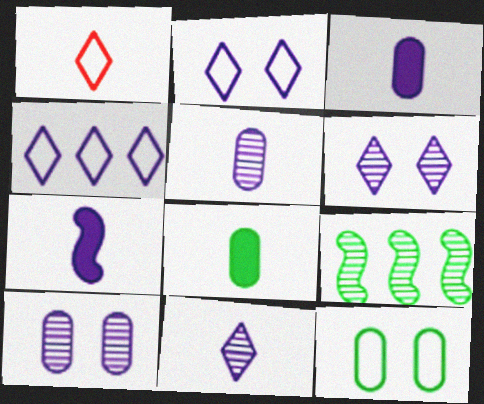[[4, 7, 10]]